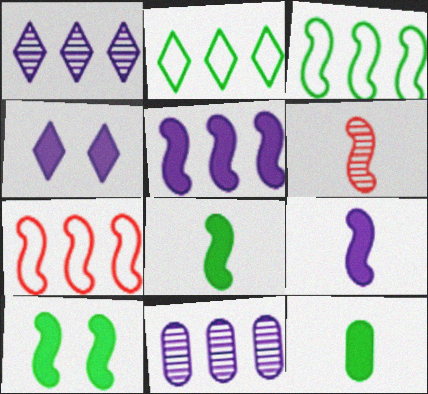[]